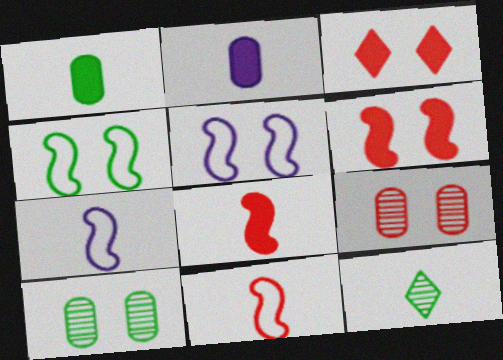[[2, 11, 12], 
[3, 5, 10]]